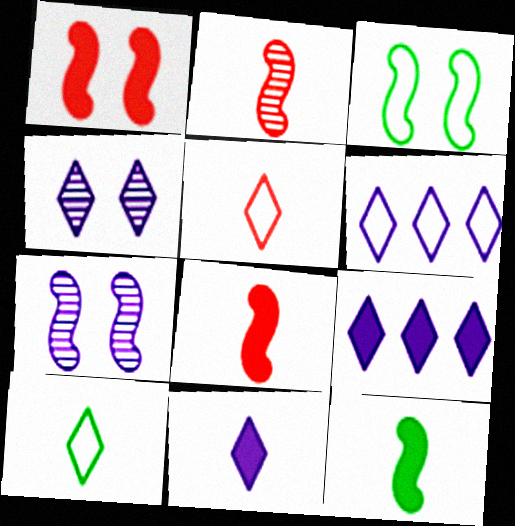[[1, 3, 7], 
[4, 6, 11]]